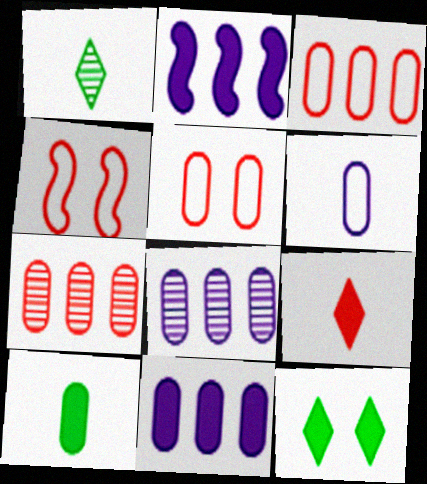[[1, 2, 5], 
[1, 4, 11], 
[4, 7, 9], 
[5, 8, 10]]